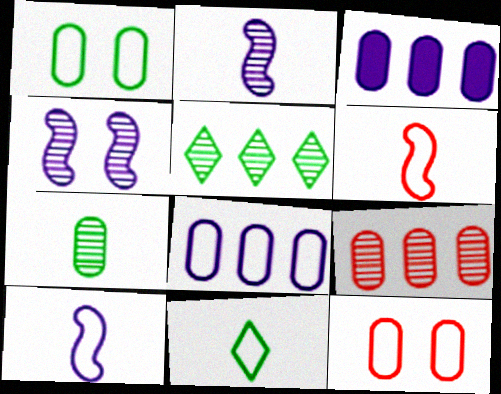[[3, 7, 12]]